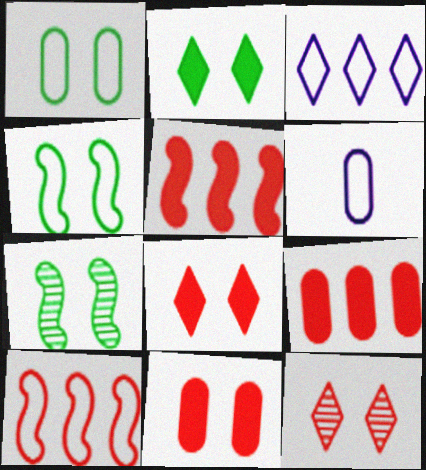[[1, 2, 7]]